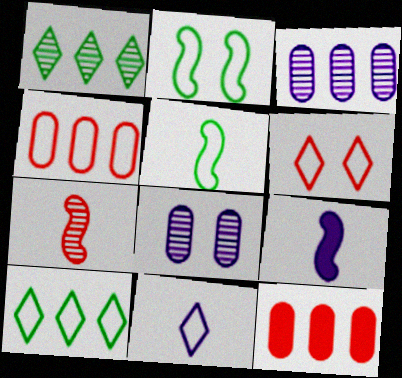[[1, 7, 8], 
[2, 4, 11], 
[5, 7, 9], 
[6, 7, 12], 
[6, 10, 11]]